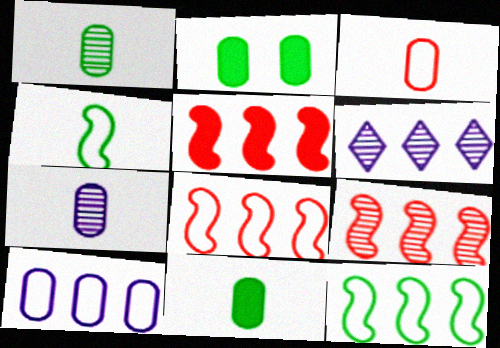[[3, 7, 11], 
[5, 8, 9]]